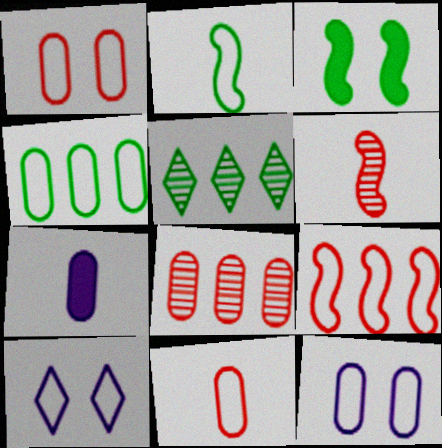[[4, 11, 12]]